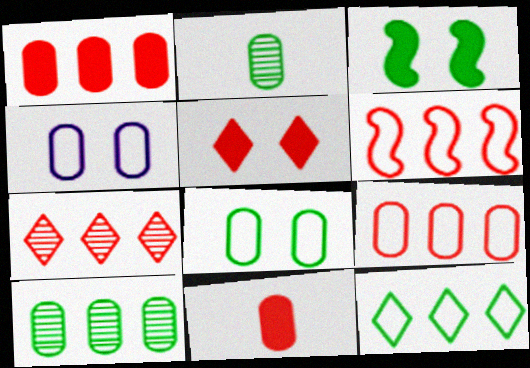[[1, 2, 4], 
[1, 6, 7], 
[2, 3, 12], 
[4, 10, 11]]